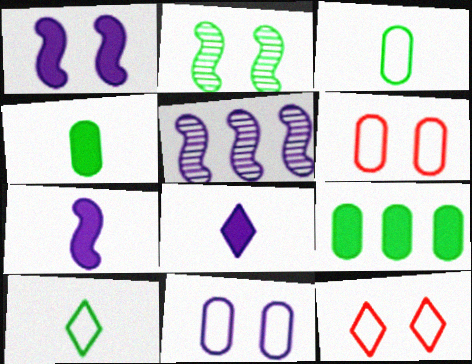[[2, 9, 10], 
[4, 5, 12], 
[5, 8, 11]]